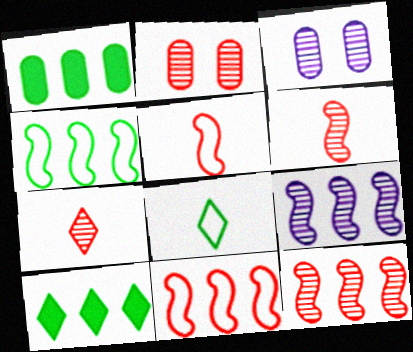[[2, 7, 12], 
[3, 5, 10]]